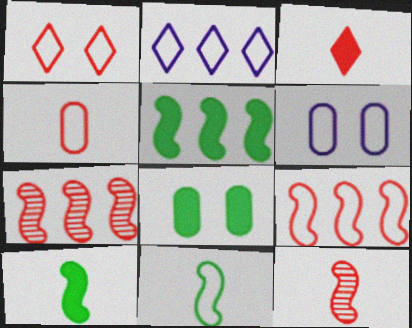[[1, 4, 9], 
[2, 8, 12], 
[3, 4, 12]]